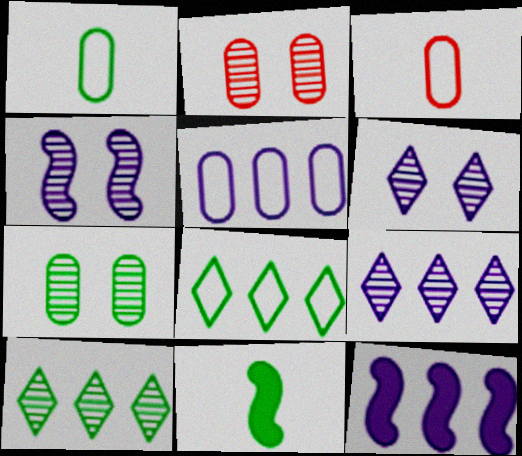[[5, 9, 12], 
[7, 8, 11]]